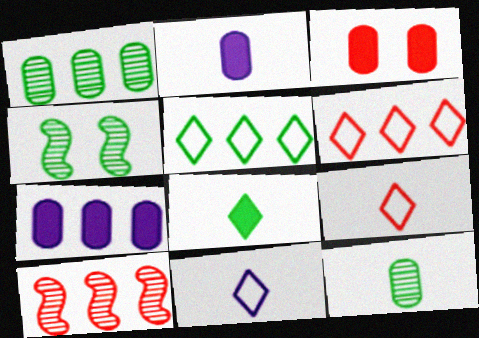[[2, 4, 6], 
[3, 9, 10], 
[4, 7, 9], 
[5, 7, 10]]